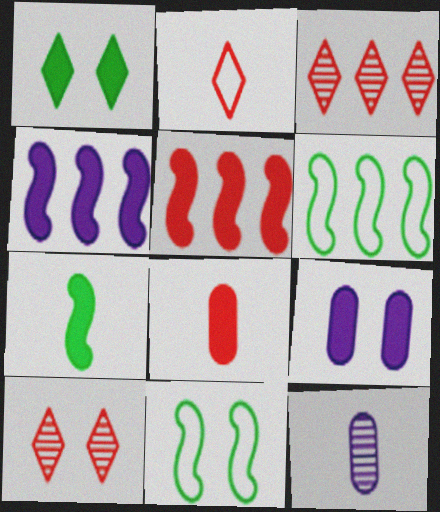[[1, 4, 8], 
[2, 7, 12], 
[9, 10, 11]]